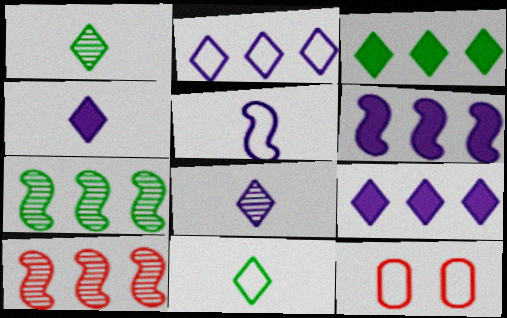[[1, 6, 12], 
[4, 7, 12]]